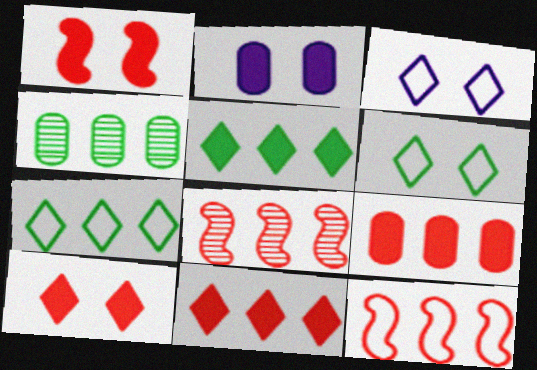[]